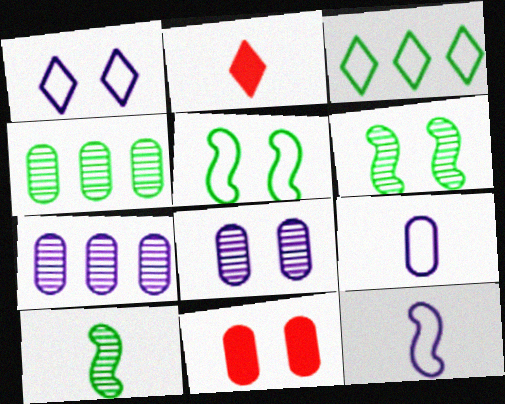[[1, 6, 11], 
[2, 5, 7], 
[2, 9, 10], 
[4, 9, 11]]